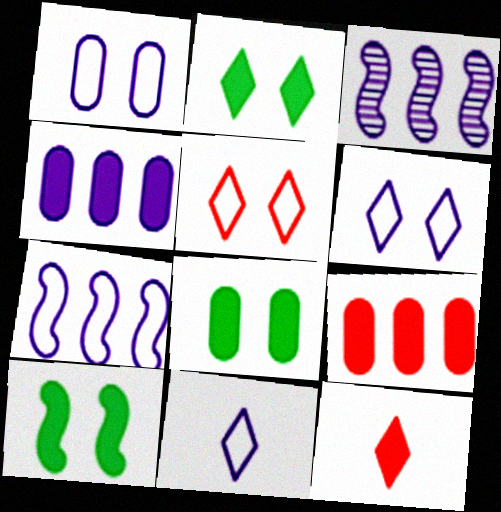[[1, 7, 11], 
[2, 8, 10], 
[4, 10, 12]]